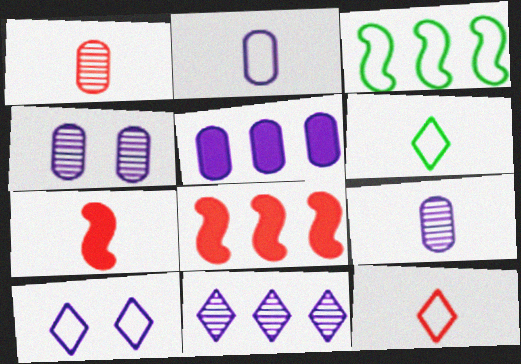[[1, 7, 12], 
[2, 4, 5], 
[4, 6, 8], 
[6, 7, 9]]